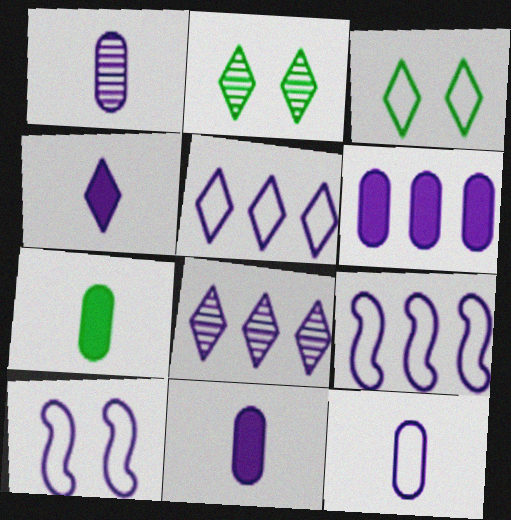[[1, 11, 12], 
[5, 10, 12], 
[6, 8, 9], 
[8, 10, 11]]